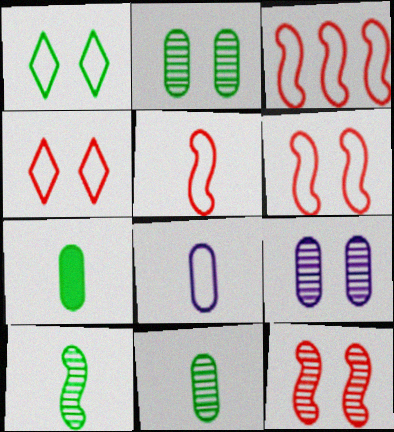[[1, 3, 8], 
[3, 5, 6]]